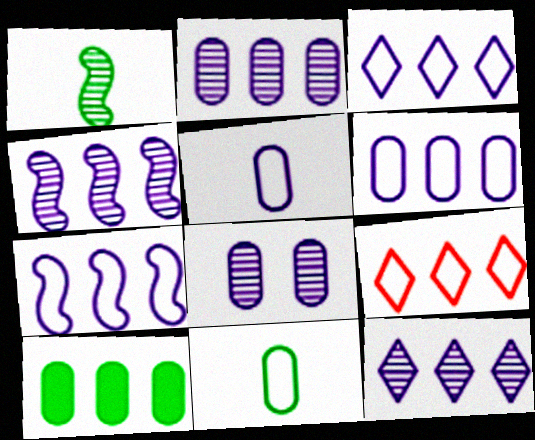[[2, 4, 12], 
[3, 6, 7], 
[4, 9, 10]]